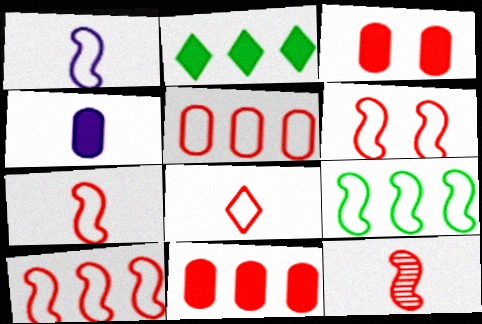[[1, 6, 9], 
[5, 6, 8], 
[6, 7, 10]]